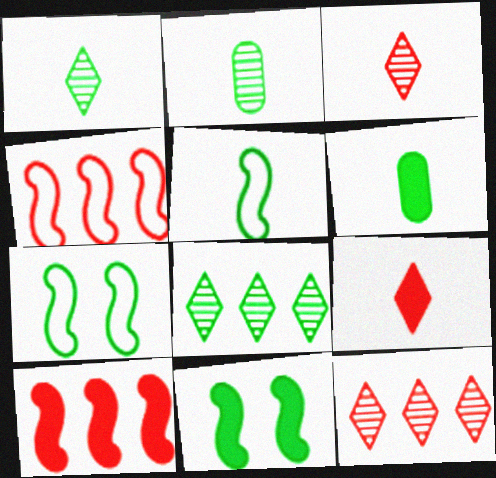[[1, 5, 6], 
[6, 7, 8]]